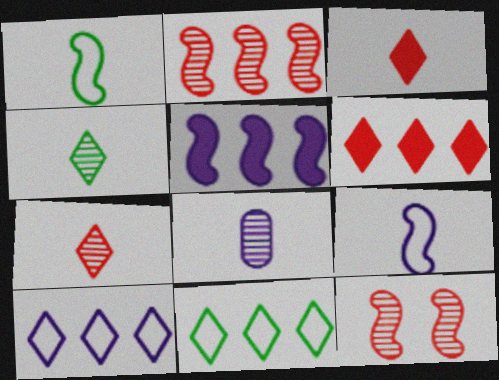[[1, 3, 8], 
[1, 5, 12]]